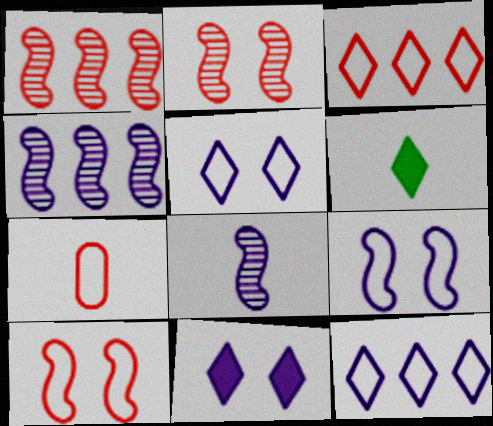[[3, 7, 10], 
[6, 7, 8]]